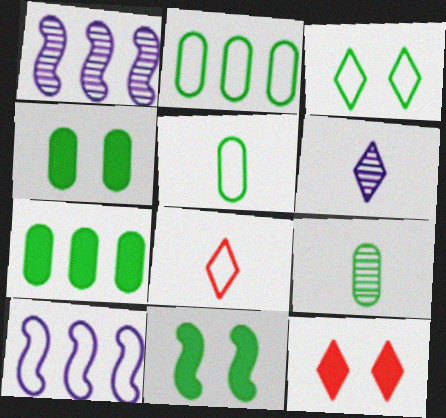[[1, 4, 8], 
[1, 5, 12], 
[2, 4, 9], 
[9, 10, 12]]